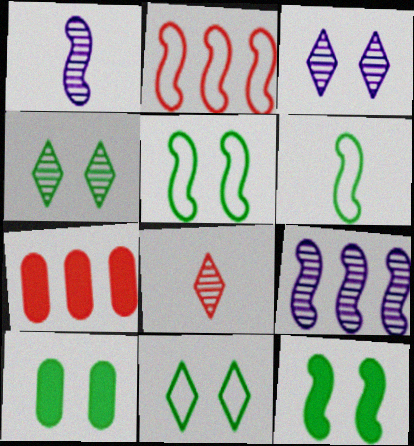[[1, 2, 12], 
[1, 7, 11], 
[3, 6, 7], 
[4, 5, 10]]